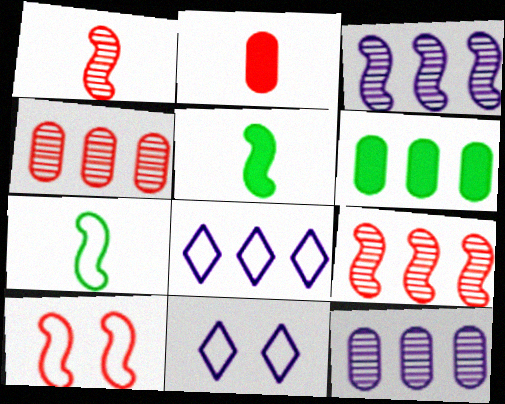[[1, 6, 11], 
[3, 5, 10], 
[4, 5, 11], 
[6, 8, 9]]